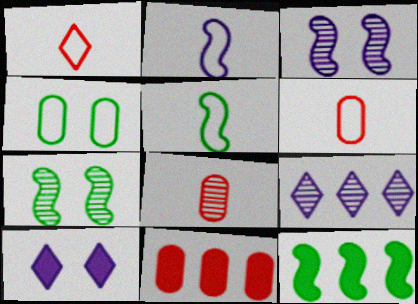[[5, 7, 12], 
[7, 8, 9]]